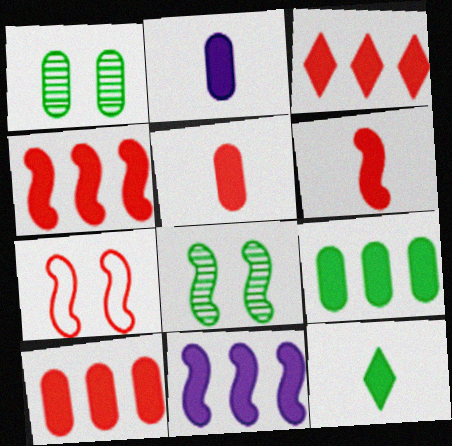[[2, 6, 12], 
[3, 4, 10], 
[3, 9, 11]]